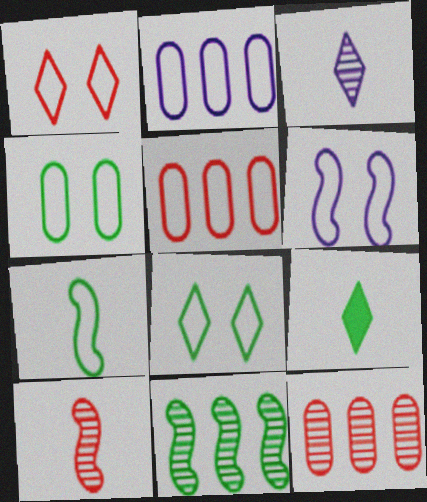[[1, 2, 7], 
[1, 4, 6], 
[4, 9, 11], 
[6, 9, 12]]